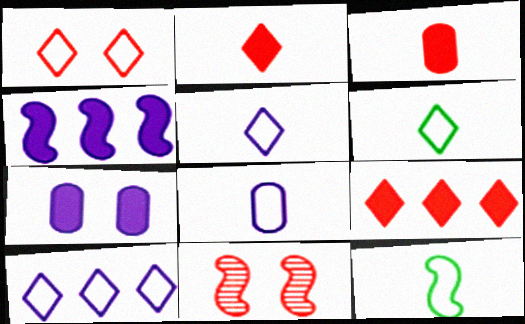[[1, 6, 10], 
[4, 11, 12]]